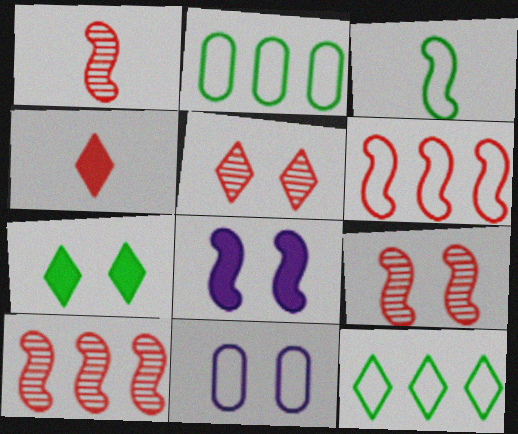[[1, 9, 10], 
[3, 8, 10], 
[7, 9, 11]]